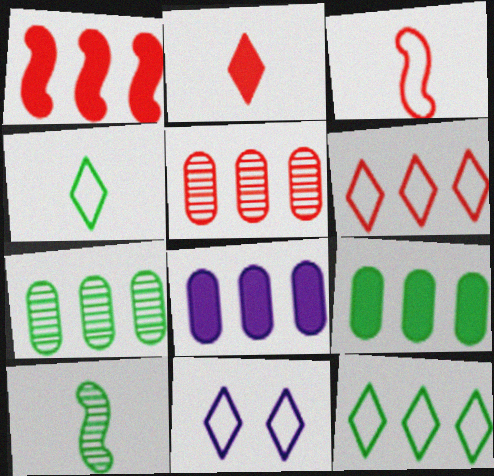[[1, 5, 6], 
[4, 6, 11]]